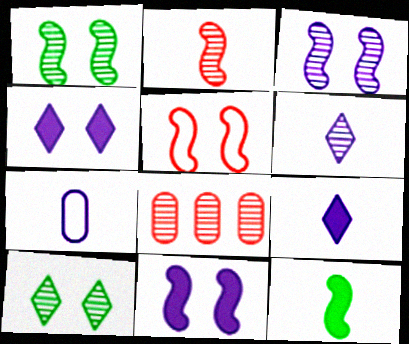[[1, 5, 11], 
[1, 6, 8]]